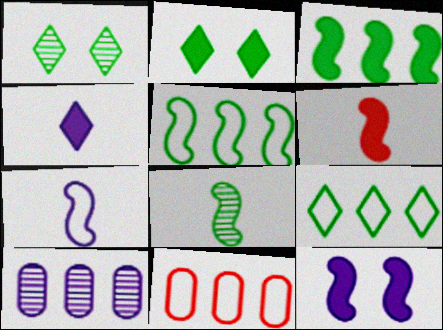[[3, 6, 12], 
[6, 7, 8]]